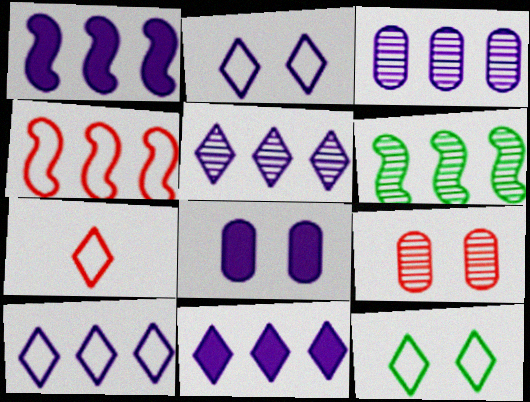[[1, 3, 10], 
[1, 4, 6], 
[5, 10, 11], 
[6, 7, 8], 
[7, 10, 12]]